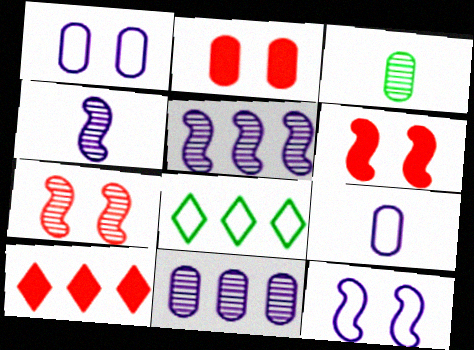[[2, 4, 8], 
[3, 10, 12]]